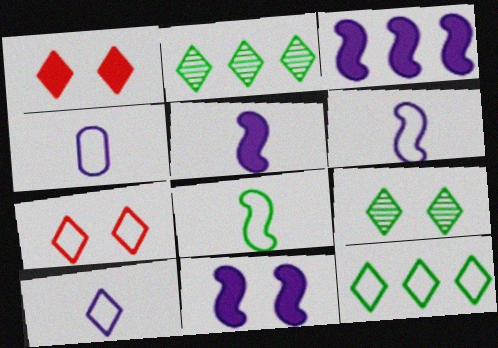[[1, 2, 10], 
[3, 5, 11], 
[4, 6, 10], 
[7, 10, 12]]